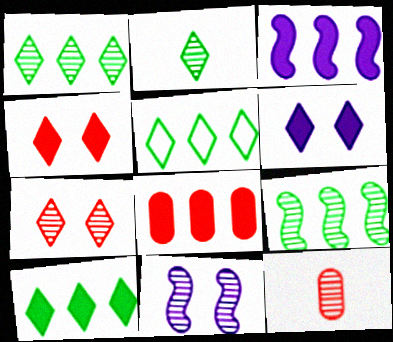[[1, 5, 10], 
[1, 11, 12], 
[3, 8, 10]]